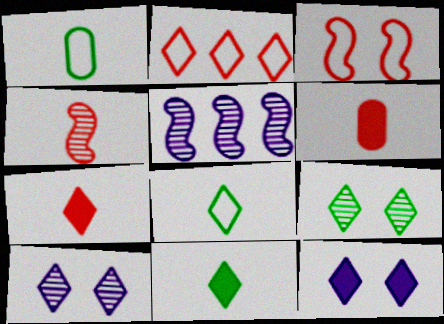[[2, 10, 11]]